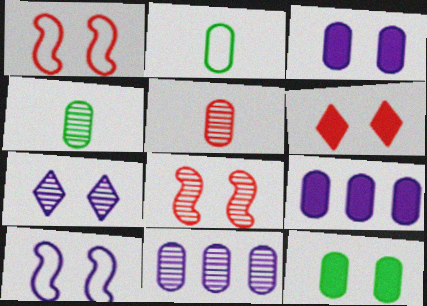[[1, 7, 12], 
[3, 7, 10]]